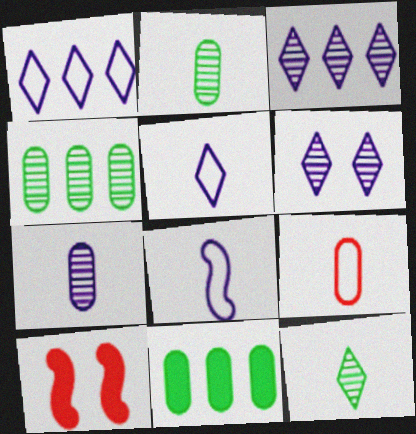[[1, 2, 10], 
[4, 5, 10]]